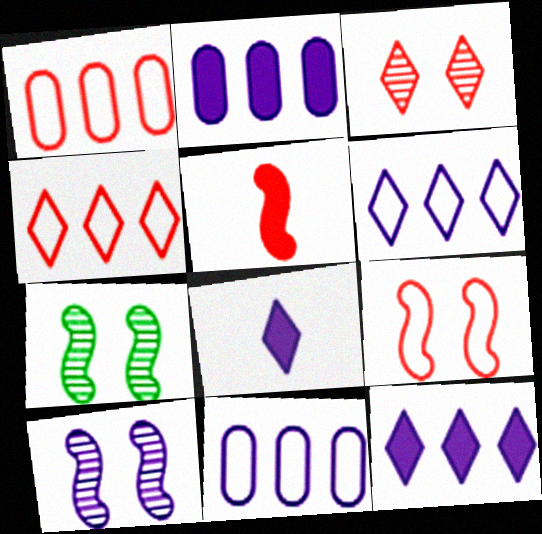[[1, 3, 5], 
[1, 7, 8], 
[8, 10, 11]]